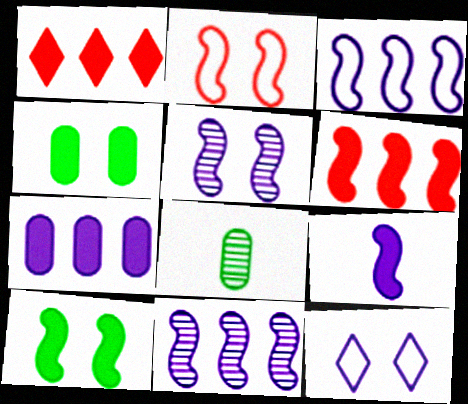[[1, 4, 9], 
[2, 5, 10], 
[3, 5, 9], 
[6, 8, 12], 
[6, 9, 10]]